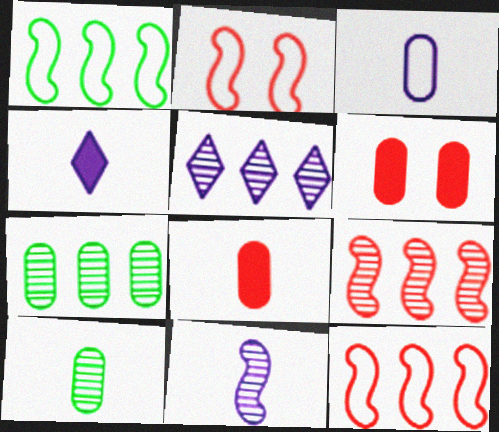[[2, 4, 7], 
[3, 4, 11], 
[3, 6, 7], 
[3, 8, 10], 
[5, 7, 9]]